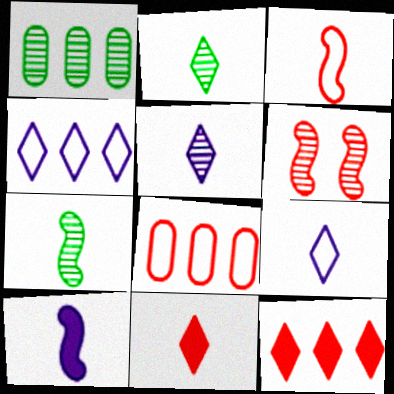[[1, 5, 6], 
[2, 9, 11], 
[3, 7, 10], 
[6, 8, 11]]